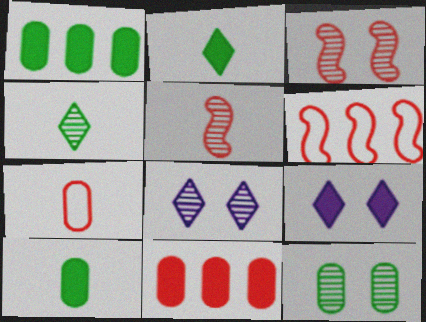[[3, 8, 12], 
[6, 8, 10]]